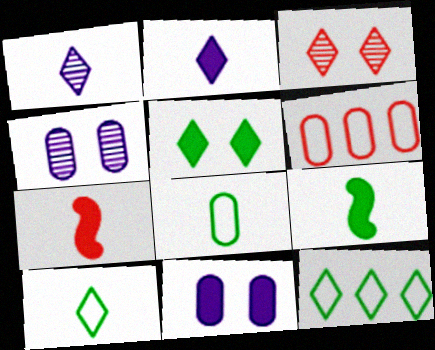[[1, 7, 8], 
[2, 3, 12], 
[3, 6, 7], 
[4, 7, 12]]